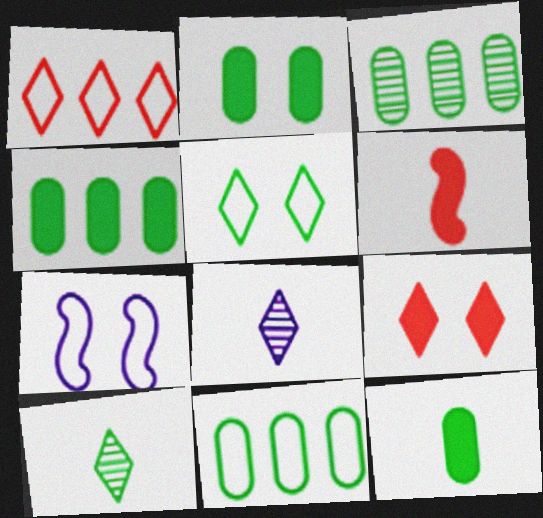[[2, 4, 12], 
[3, 4, 11]]